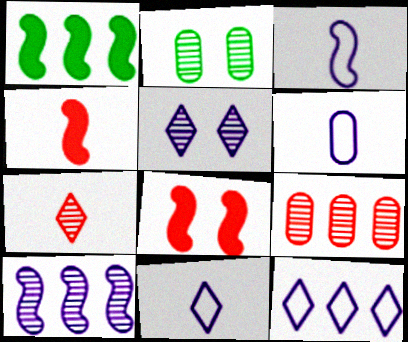[[1, 9, 12], 
[2, 4, 12], 
[2, 7, 10], 
[3, 6, 11]]